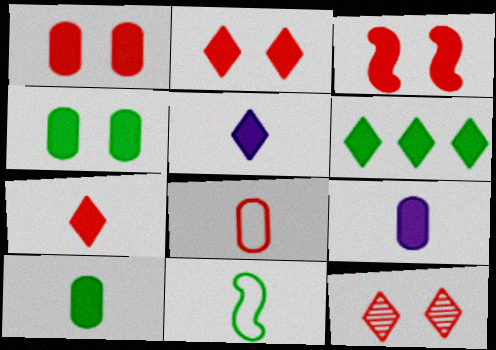[[1, 2, 3], 
[2, 5, 6], 
[3, 6, 9]]